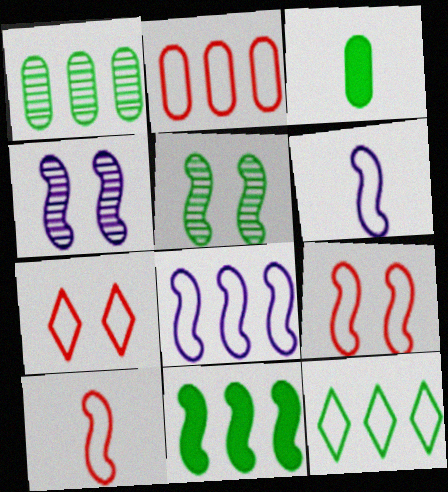[[1, 11, 12], 
[2, 7, 10], 
[2, 8, 12], 
[3, 5, 12], 
[4, 10, 11]]